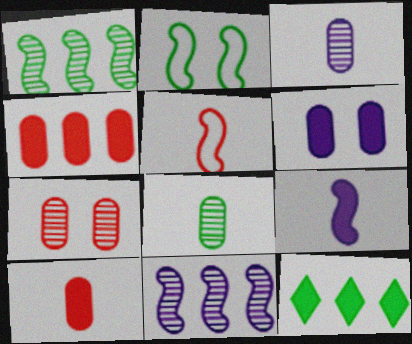[[2, 8, 12]]